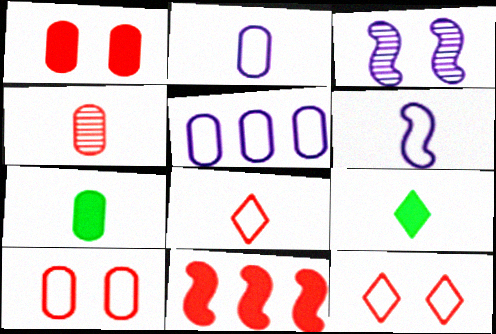[[2, 4, 7], 
[4, 6, 9], 
[4, 11, 12]]